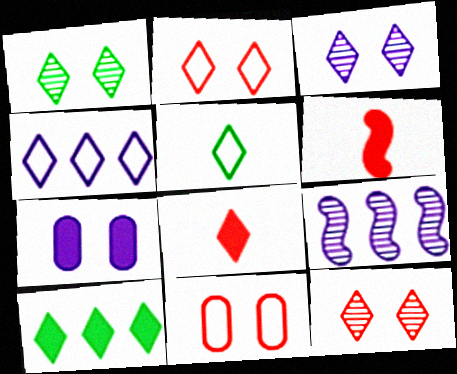[[1, 3, 12], 
[1, 4, 8], 
[1, 5, 10], 
[2, 4, 5], 
[6, 7, 10]]